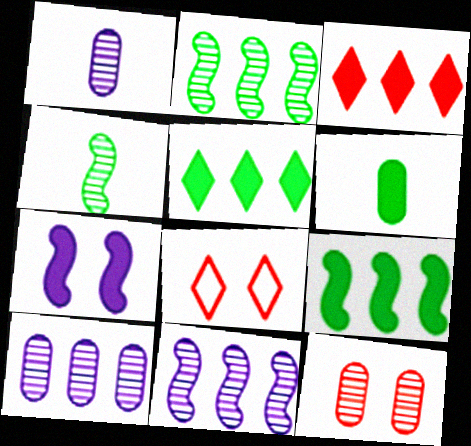[[1, 8, 9], 
[3, 6, 7], 
[6, 8, 11]]